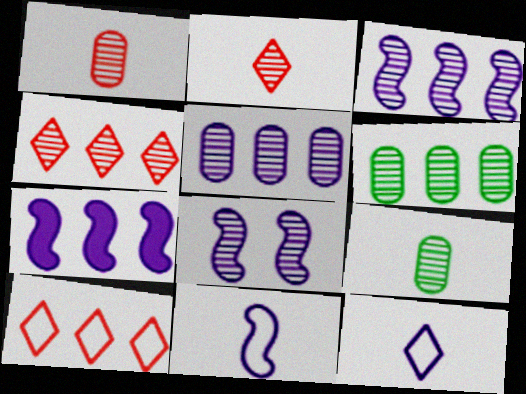[[2, 6, 8], 
[3, 4, 6], 
[4, 8, 9], 
[6, 7, 10], 
[7, 8, 11]]